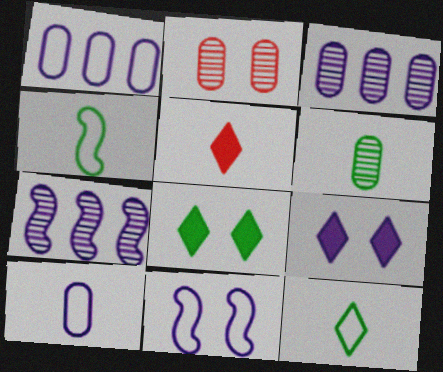[[2, 3, 6], 
[2, 8, 11], 
[7, 9, 10]]